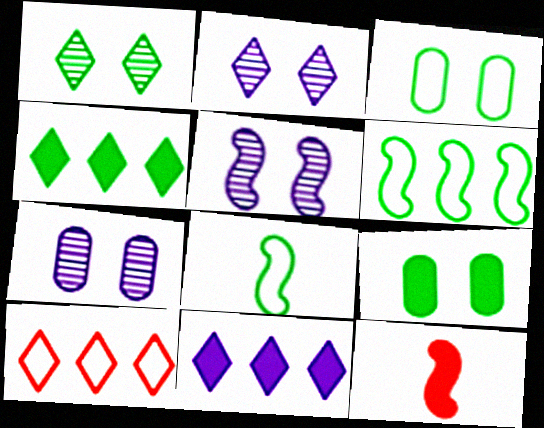[[2, 5, 7], 
[5, 6, 12], 
[9, 11, 12]]